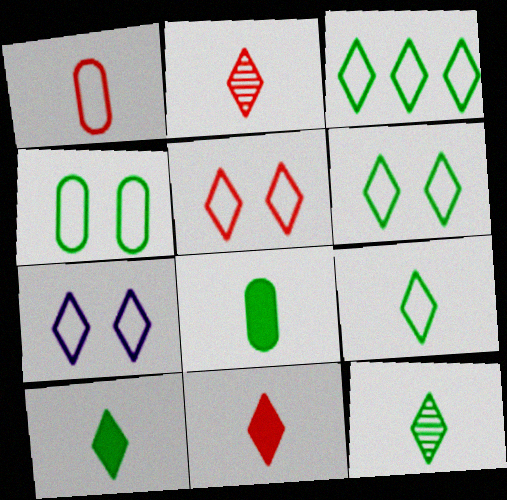[[3, 6, 9], 
[5, 6, 7], 
[9, 10, 12]]